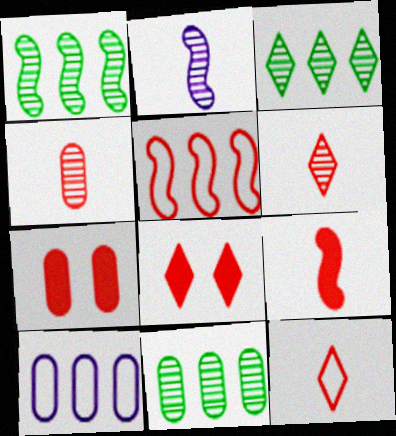[[1, 3, 11], 
[4, 5, 8], 
[4, 9, 12], 
[5, 6, 7]]